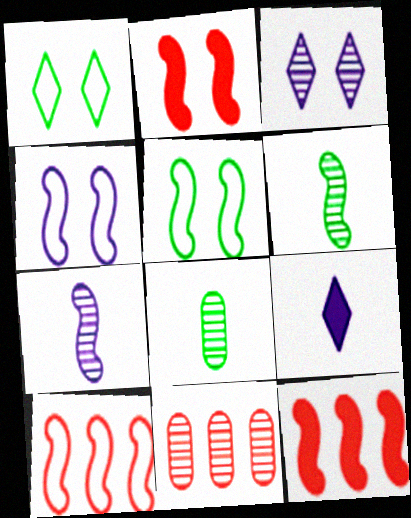[[3, 6, 11], 
[4, 6, 12], 
[5, 7, 12], 
[5, 9, 11]]